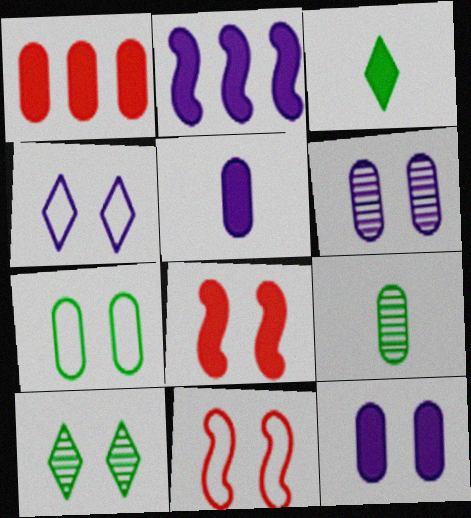[[4, 7, 11], 
[10, 11, 12]]